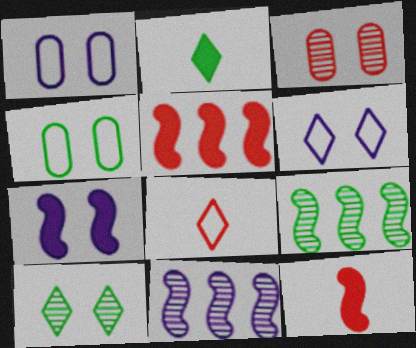[[2, 4, 9], 
[3, 5, 8]]